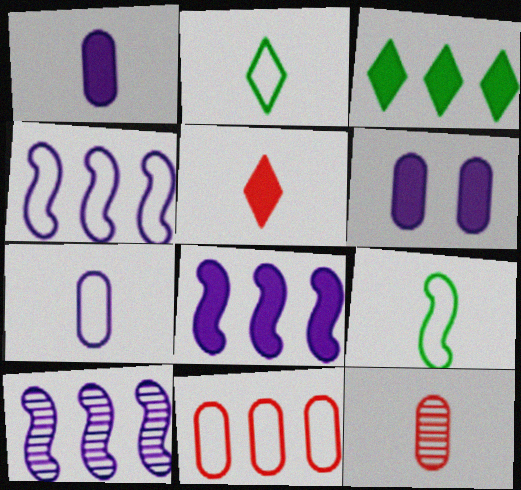[[3, 10, 11], 
[4, 8, 10]]